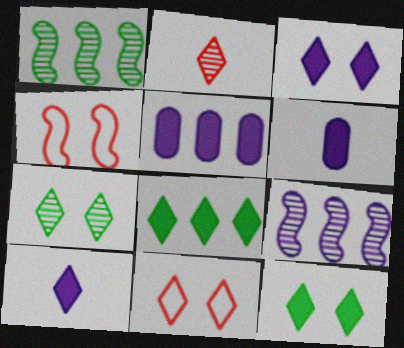[[1, 6, 11], 
[3, 7, 11]]